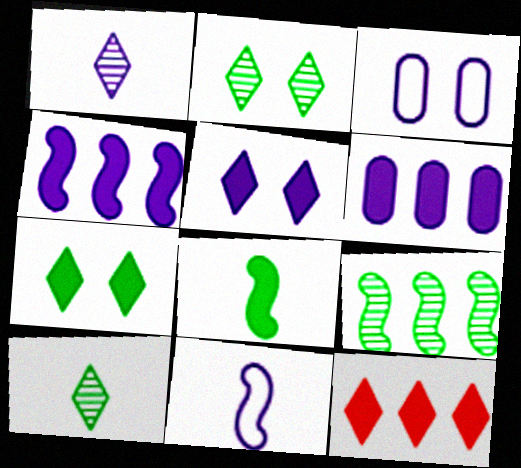[[1, 3, 4]]